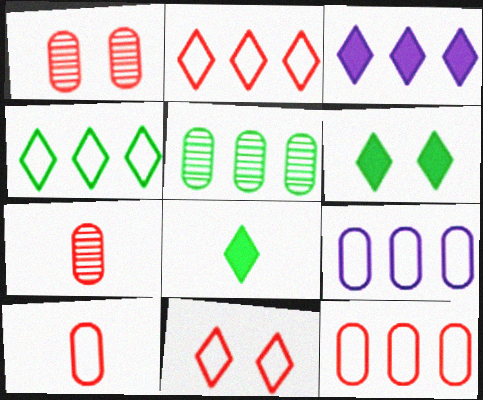[]